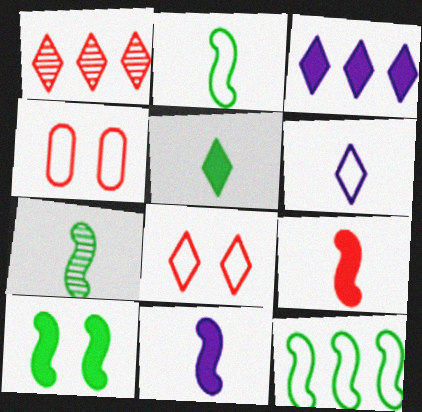[[1, 4, 9], 
[3, 4, 7], 
[4, 6, 12], 
[7, 10, 12]]